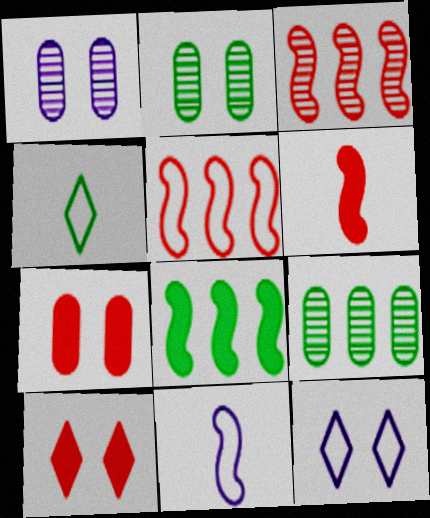[[2, 4, 8], 
[6, 9, 12], 
[9, 10, 11]]